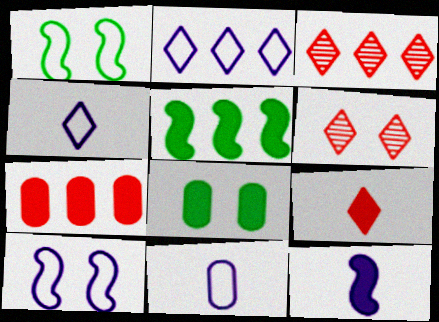[[2, 10, 11], 
[5, 6, 11], 
[6, 8, 10]]